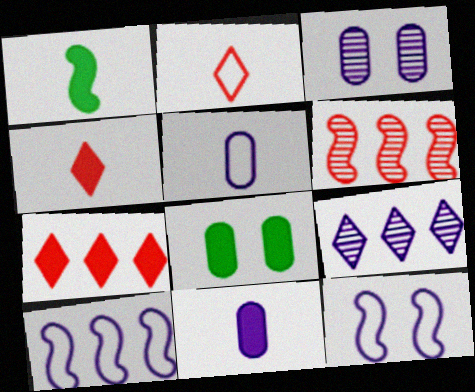[[1, 4, 11], 
[1, 6, 12], 
[9, 11, 12]]